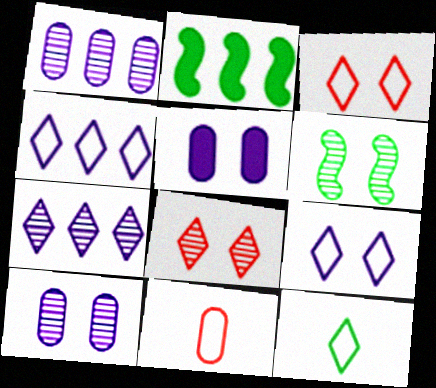[[3, 4, 12], 
[3, 5, 6], 
[6, 8, 10]]